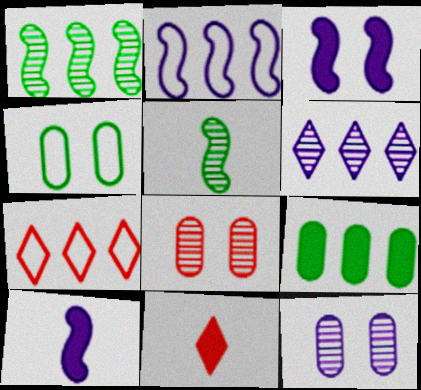[[3, 9, 11], 
[5, 6, 8]]